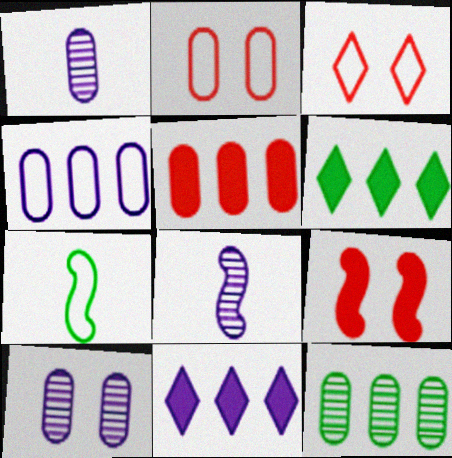[[2, 6, 8], 
[3, 4, 7], 
[4, 5, 12]]